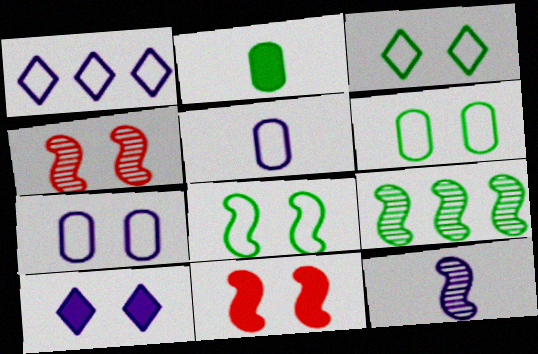[[1, 2, 4], 
[2, 3, 9], 
[3, 6, 8], 
[4, 6, 10], 
[4, 9, 12]]